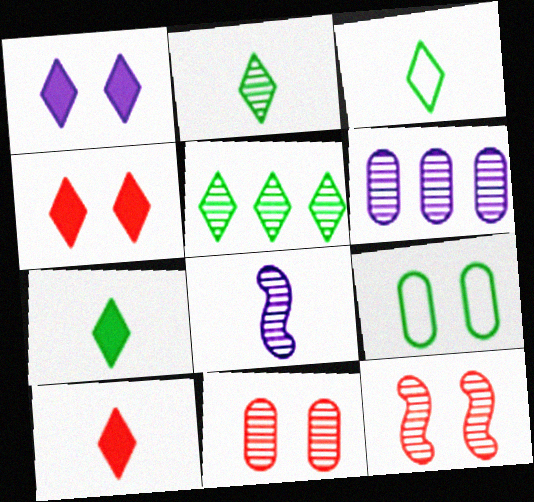[[1, 9, 12], 
[2, 3, 7], 
[2, 6, 12], 
[5, 8, 11]]